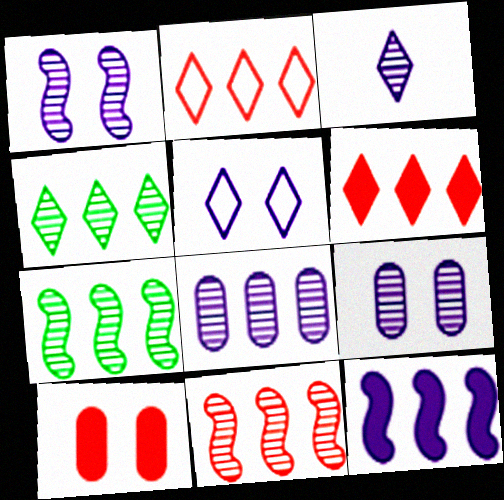[[1, 3, 8], 
[4, 8, 11]]